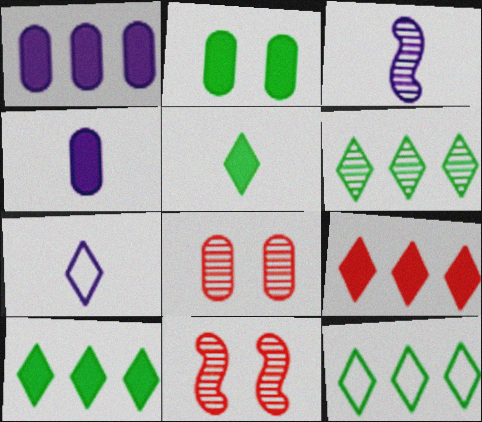[[3, 4, 7], 
[3, 6, 8], 
[4, 11, 12], 
[6, 10, 12]]